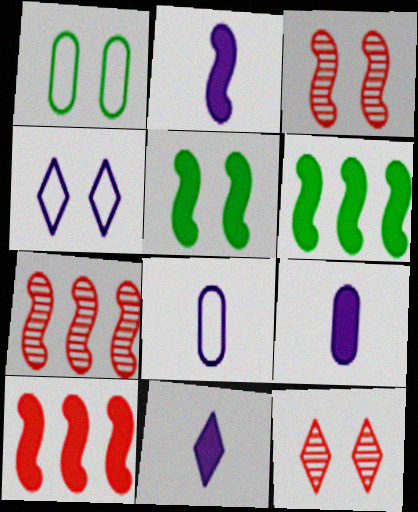[[1, 7, 11], 
[2, 5, 10], 
[2, 9, 11], 
[6, 8, 12]]